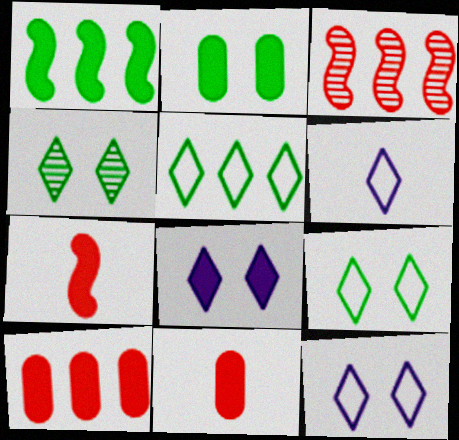[[1, 8, 11], 
[2, 3, 6]]